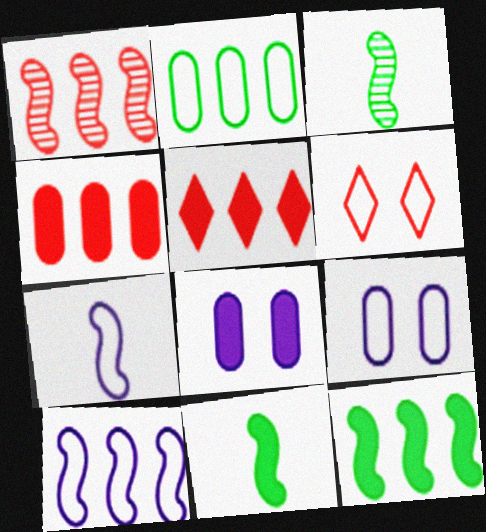[[1, 10, 12], 
[2, 6, 7], 
[3, 5, 9], 
[5, 8, 11]]